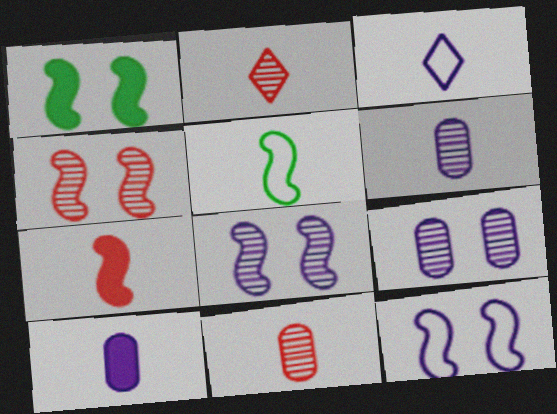[[1, 4, 12], 
[2, 5, 10]]